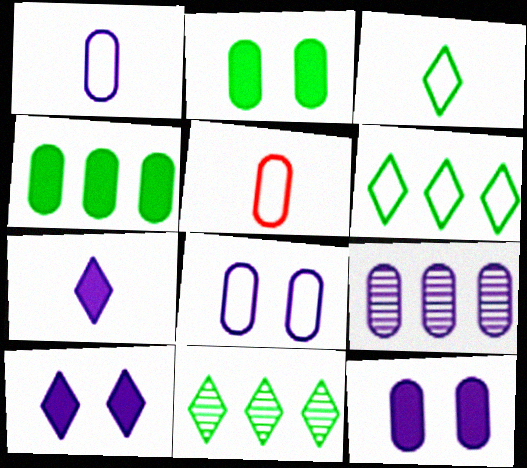[[1, 9, 12], 
[2, 5, 9]]